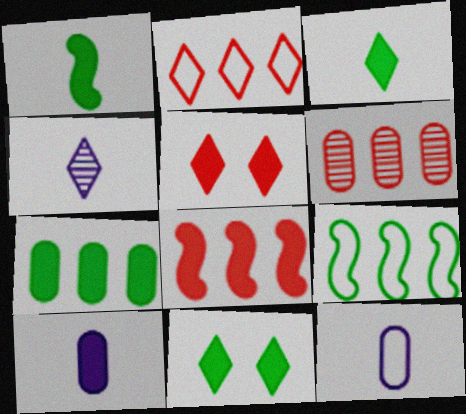[[1, 7, 11], 
[2, 4, 11], 
[2, 6, 8], 
[8, 10, 11]]